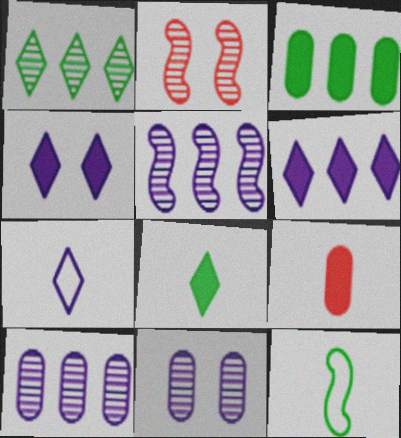[[2, 3, 7]]